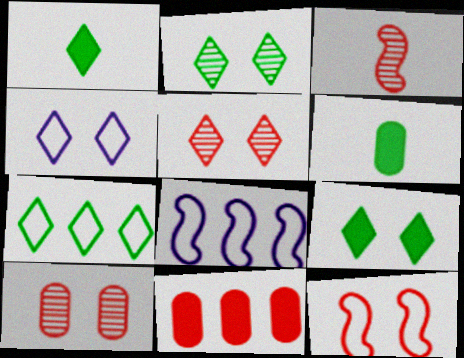[[1, 2, 7], 
[1, 8, 10], 
[4, 5, 9], 
[5, 6, 8]]